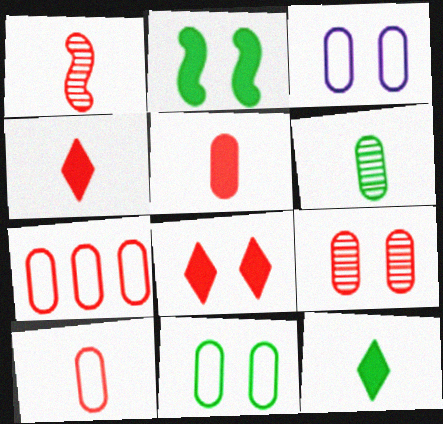[[1, 4, 10], 
[1, 7, 8], 
[5, 7, 9]]